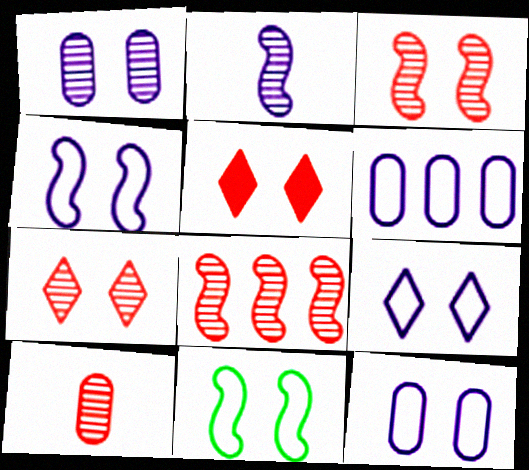[[1, 5, 11], 
[4, 9, 12], 
[7, 8, 10]]